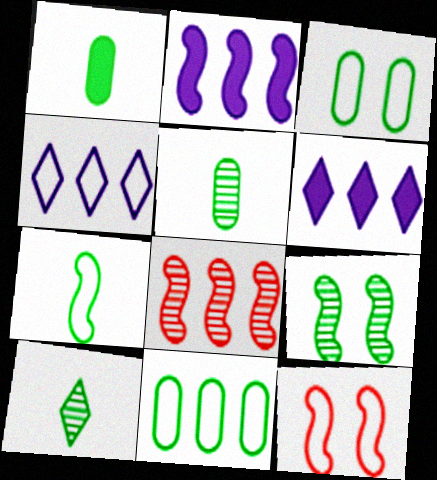[[1, 7, 10], 
[5, 6, 12], 
[6, 8, 11]]